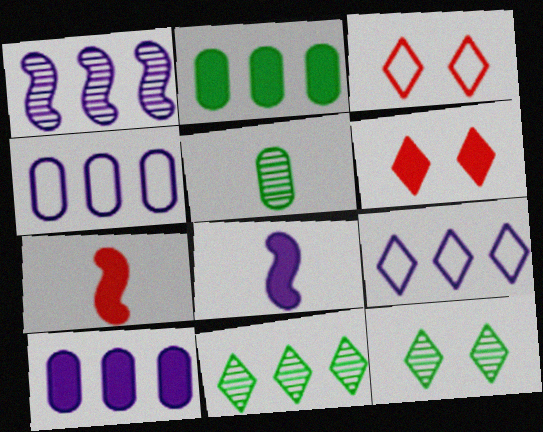[[1, 9, 10], 
[2, 6, 8], 
[4, 7, 12]]